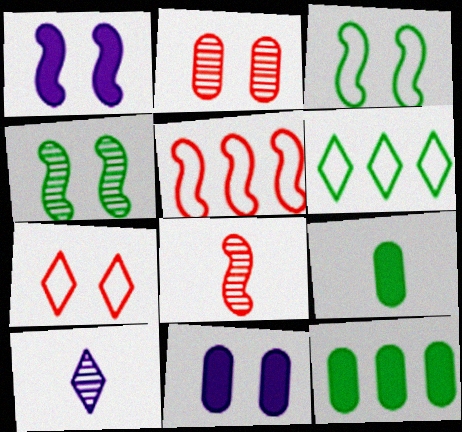[[4, 6, 9], 
[4, 7, 11], 
[6, 8, 11]]